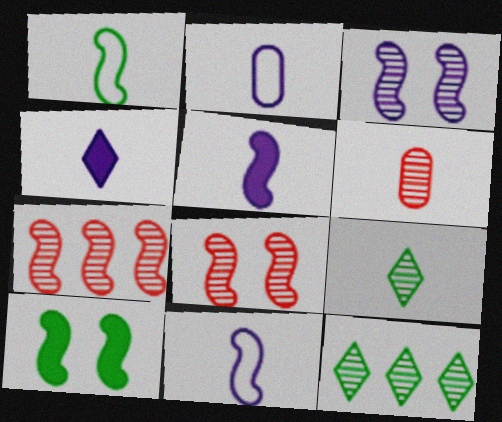[[1, 4, 6], 
[3, 6, 12], 
[7, 10, 11]]